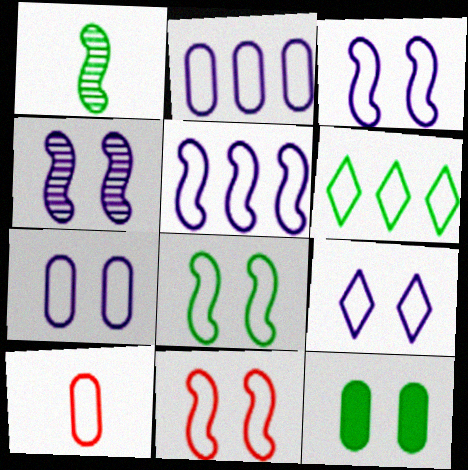[[1, 6, 12], 
[3, 6, 10], 
[3, 7, 9], 
[3, 8, 11]]